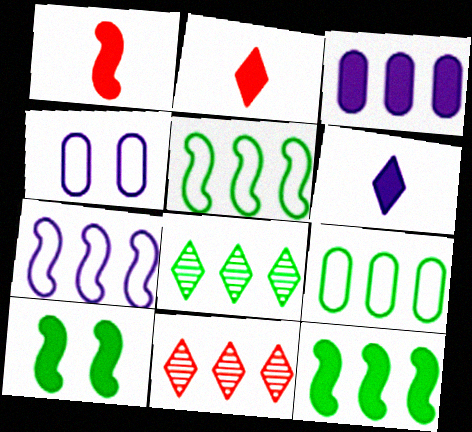[[1, 4, 8], 
[2, 3, 10], 
[3, 5, 11], 
[8, 9, 12]]